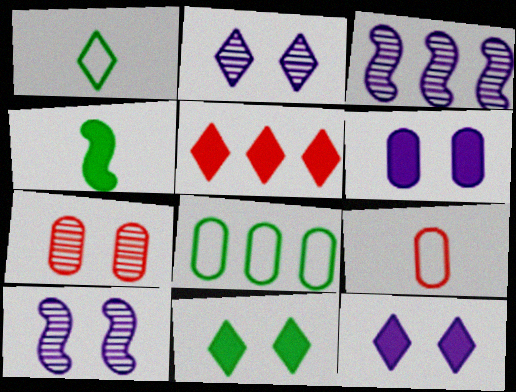[[1, 2, 5], 
[3, 5, 8], 
[3, 9, 11], 
[4, 5, 6]]